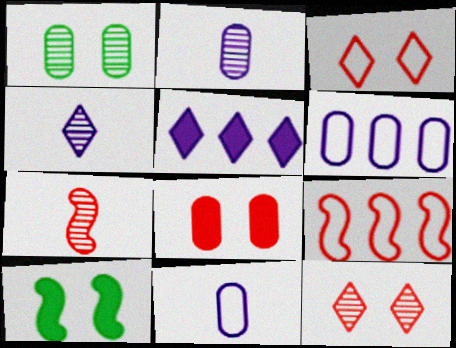[]